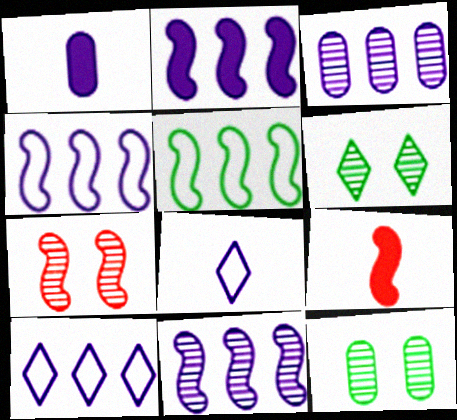[[2, 3, 10], 
[2, 4, 11], 
[9, 10, 12]]